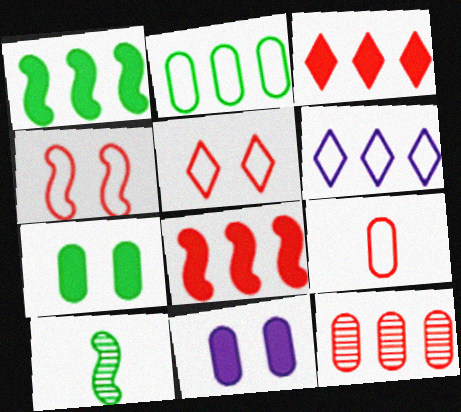[[1, 6, 12]]